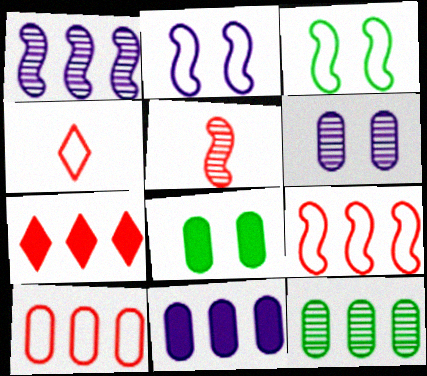[[1, 4, 8], 
[10, 11, 12]]